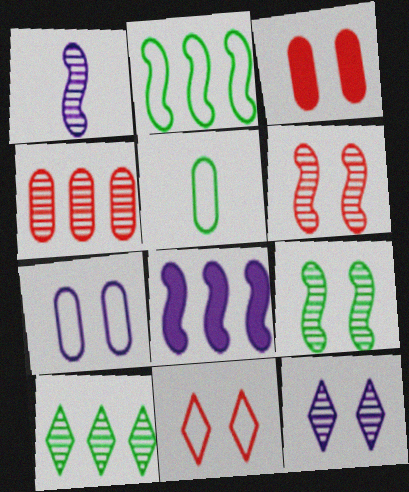[[3, 6, 11]]